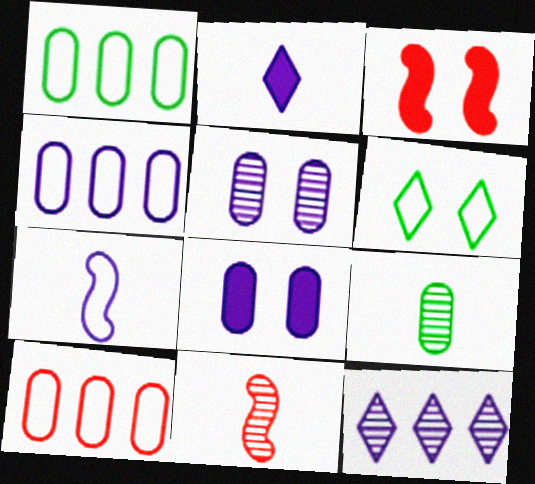[[1, 4, 10], 
[3, 5, 6], 
[6, 7, 10], 
[7, 8, 12], 
[8, 9, 10]]